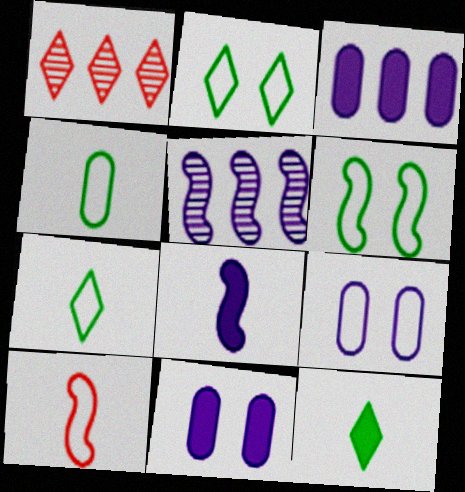[]